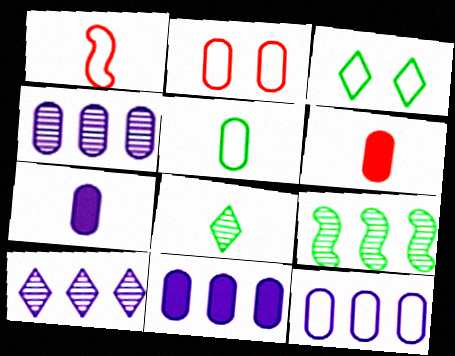[[1, 3, 12], 
[1, 7, 8], 
[2, 5, 12], 
[4, 11, 12]]